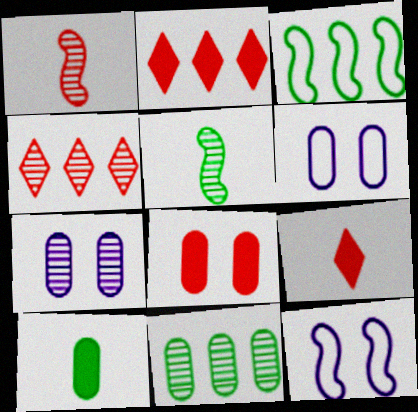[[2, 5, 6], 
[3, 7, 9], 
[4, 5, 7], 
[4, 10, 12], 
[9, 11, 12]]